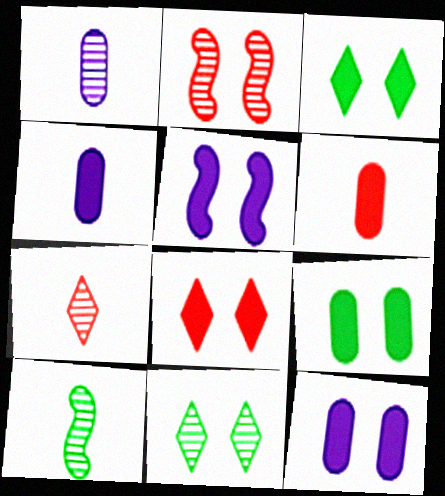[[1, 7, 10], 
[5, 8, 9]]